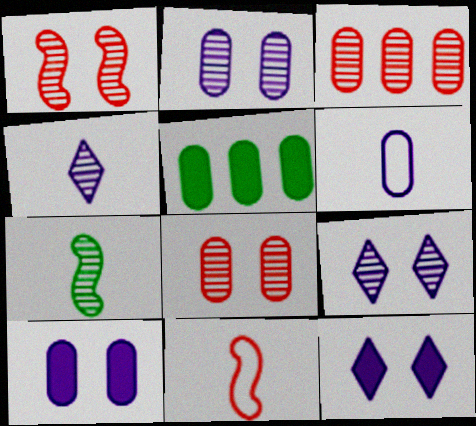[[3, 7, 9], 
[5, 6, 8], 
[5, 9, 11]]